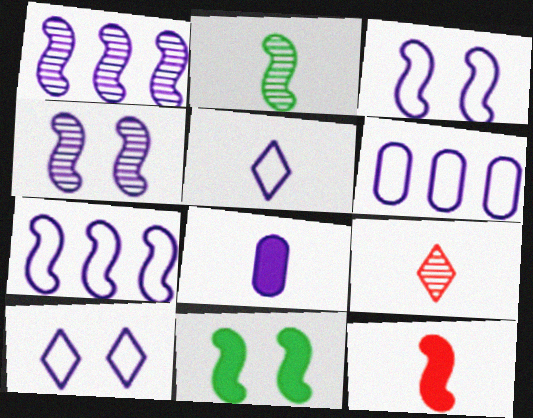[[1, 8, 10], 
[3, 5, 6], 
[6, 9, 11]]